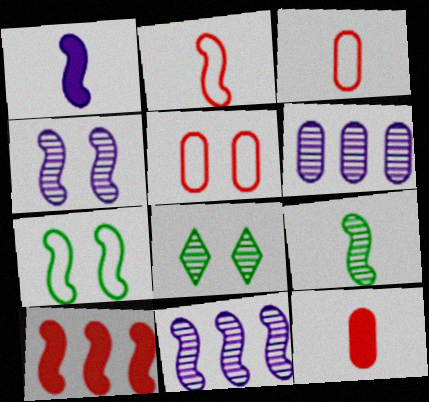[[1, 2, 9]]